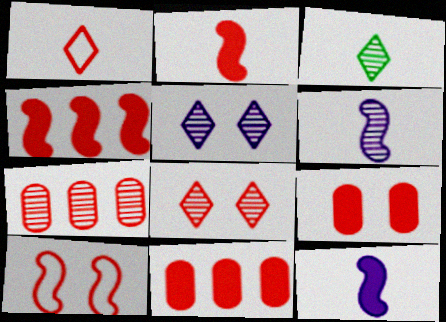[[8, 9, 10]]